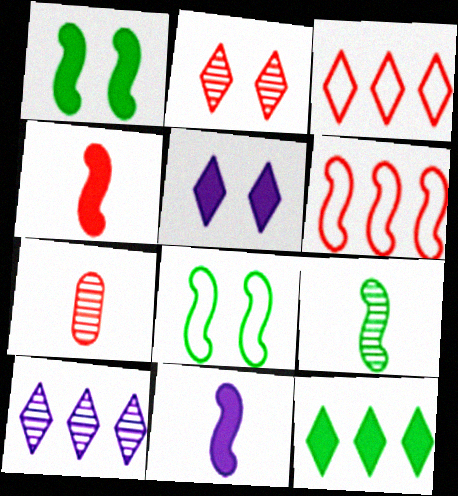[[3, 10, 12]]